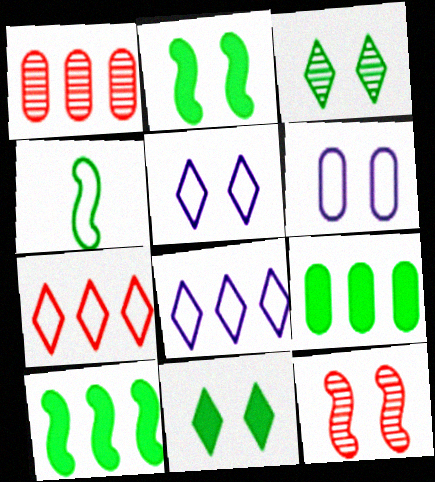[[1, 8, 10], 
[3, 4, 9], 
[4, 6, 7], 
[6, 11, 12]]